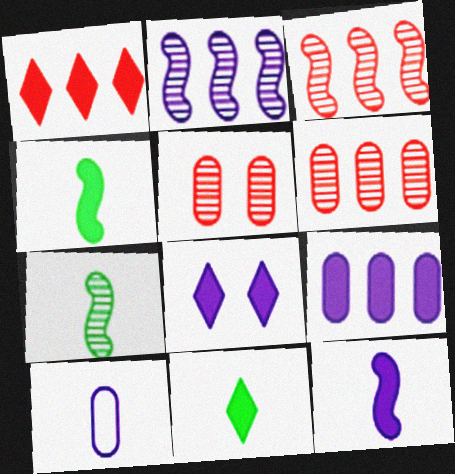[[1, 8, 11], 
[2, 8, 10], 
[8, 9, 12]]